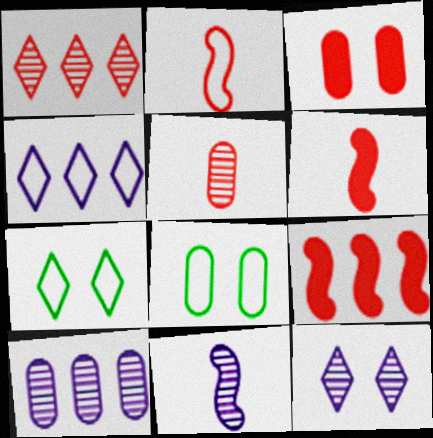[[1, 2, 3], 
[2, 4, 8], 
[6, 7, 10], 
[10, 11, 12]]